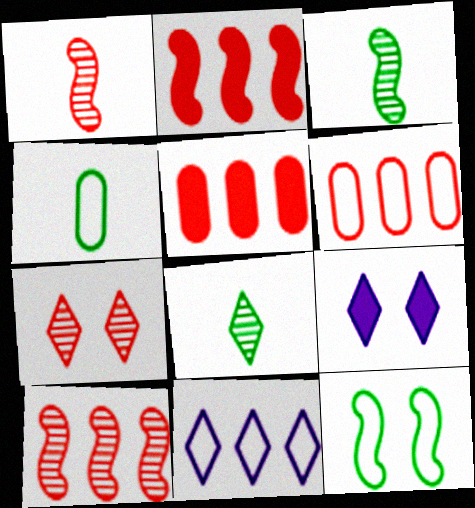[[3, 6, 9], 
[4, 9, 10]]